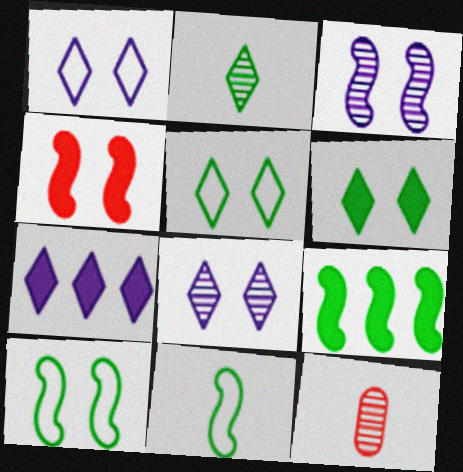[[1, 9, 12], 
[3, 4, 10], 
[7, 10, 12]]